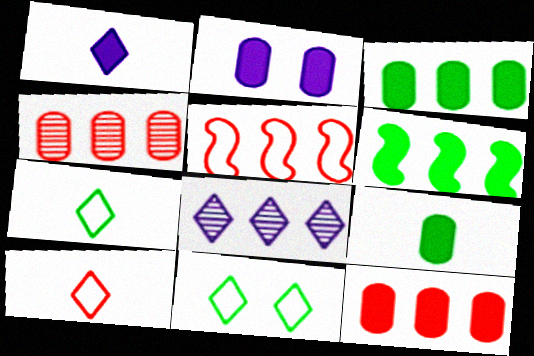[[2, 9, 12], 
[3, 5, 8]]